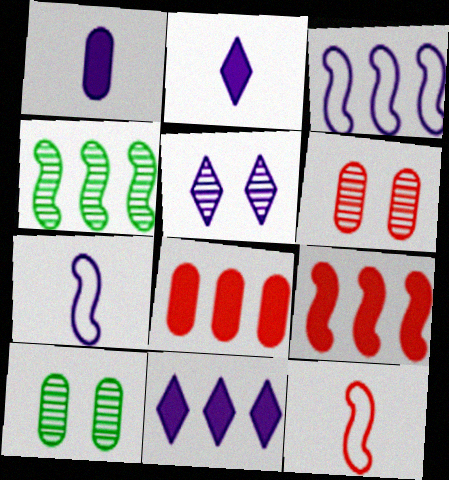[[1, 3, 5], 
[3, 4, 9], 
[10, 11, 12]]